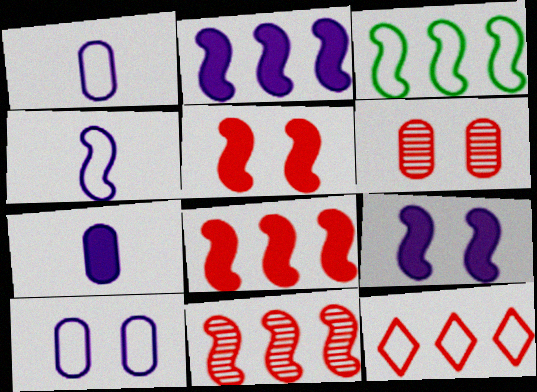[[2, 3, 11]]